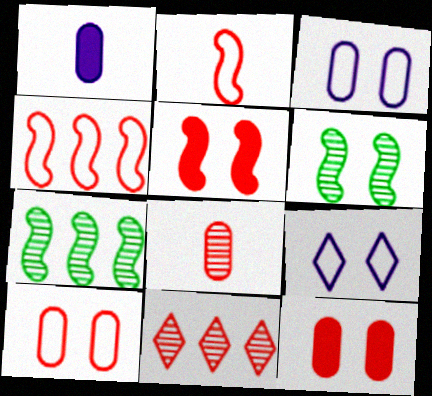[[2, 11, 12], 
[6, 9, 12]]